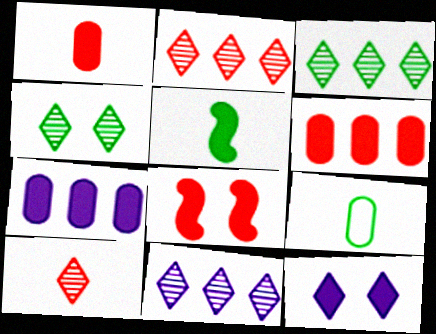[[2, 3, 11], 
[4, 10, 11], 
[5, 6, 12], 
[8, 9, 11]]